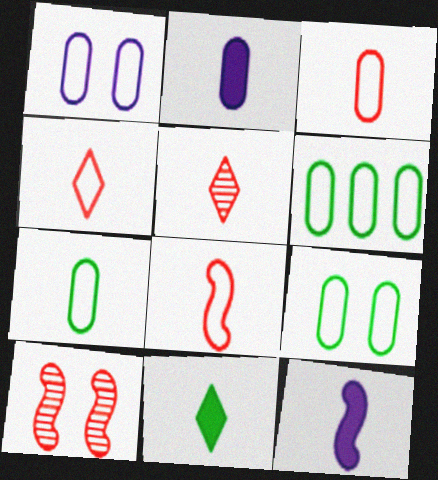[[1, 3, 6], 
[3, 4, 8], 
[5, 7, 12], 
[6, 7, 9]]